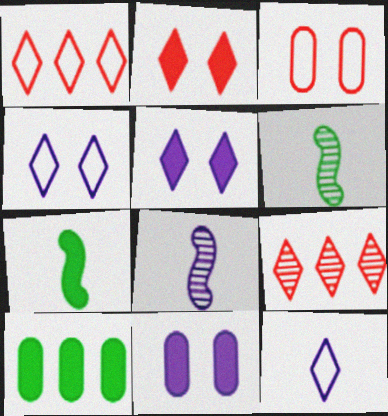[[1, 6, 11]]